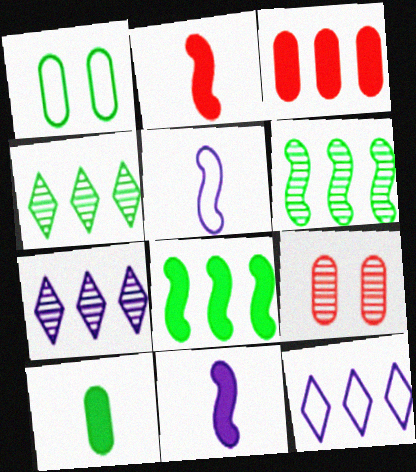[[1, 2, 7], 
[3, 6, 12]]